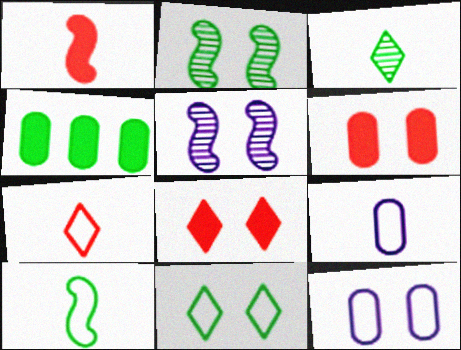[[1, 3, 9], 
[2, 8, 12], 
[4, 5, 7], 
[5, 6, 11], 
[7, 9, 10]]